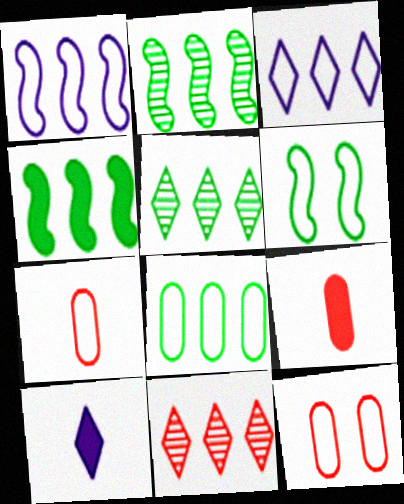[[2, 10, 12], 
[3, 6, 7], 
[4, 5, 8]]